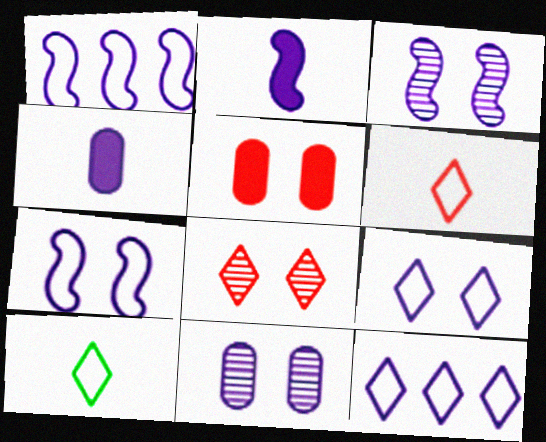[[1, 2, 3], 
[2, 11, 12], 
[3, 4, 12]]